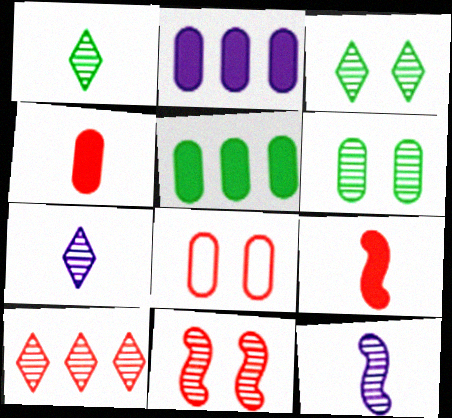[[3, 7, 10], 
[6, 10, 12], 
[8, 9, 10]]